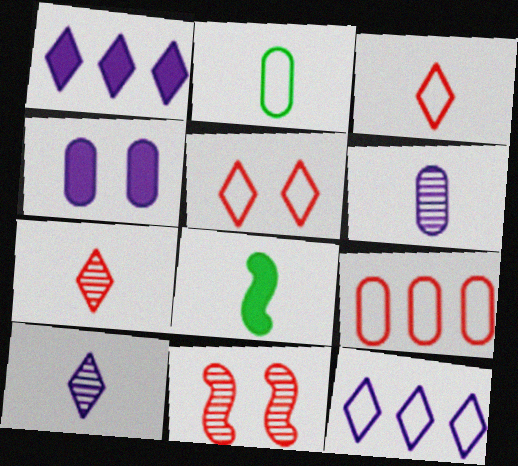[[1, 2, 11], 
[3, 6, 8]]